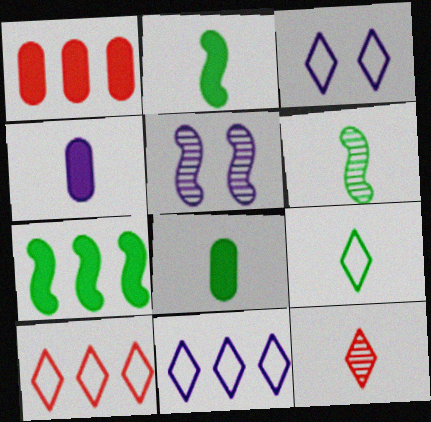[[1, 3, 6], 
[1, 5, 9], 
[3, 9, 10], 
[4, 5, 11], 
[5, 8, 10], 
[6, 8, 9]]